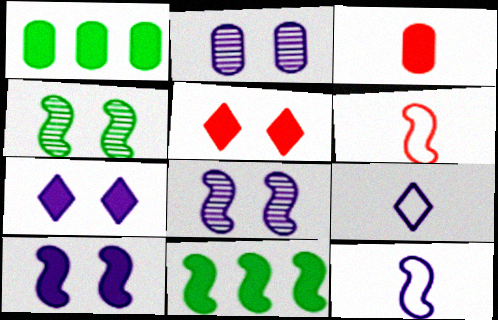[[3, 7, 11], 
[6, 8, 11]]